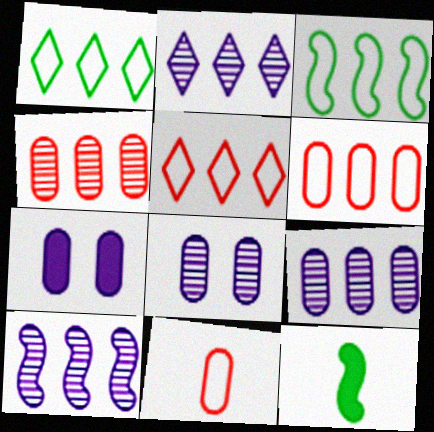[[2, 9, 10], 
[5, 8, 12]]